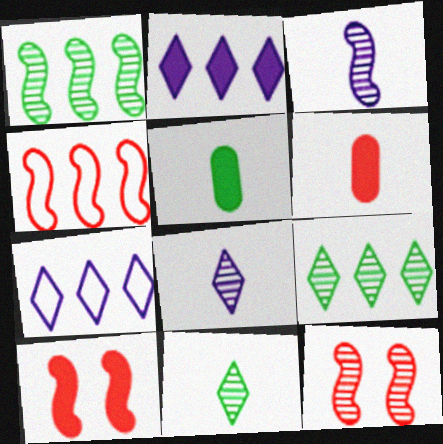[[1, 3, 12], 
[2, 5, 10], 
[5, 7, 12]]